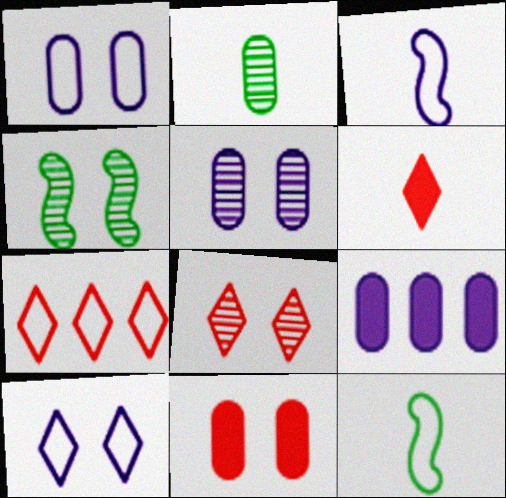[[1, 7, 12], 
[2, 3, 6], 
[4, 5, 8], 
[4, 10, 11], 
[6, 7, 8], 
[8, 9, 12]]